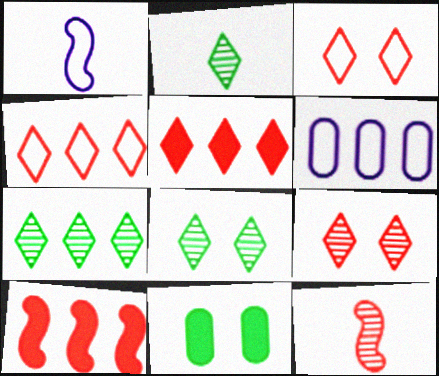[[2, 7, 8], 
[6, 7, 10]]